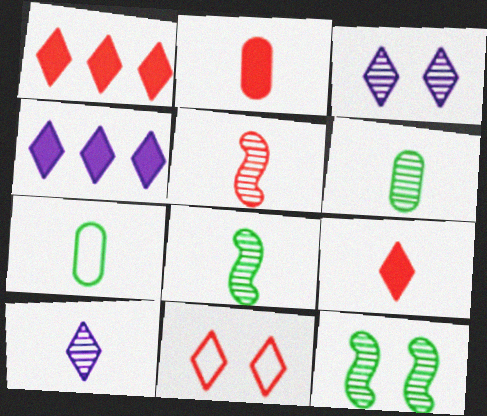[[5, 6, 10]]